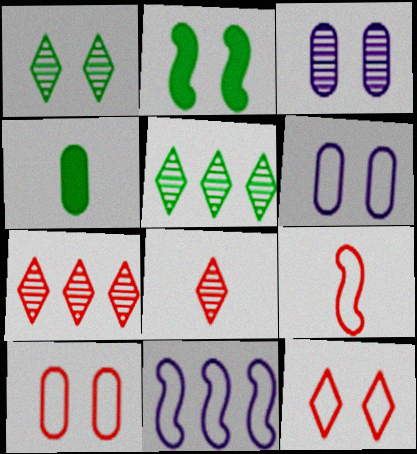[[2, 3, 12]]